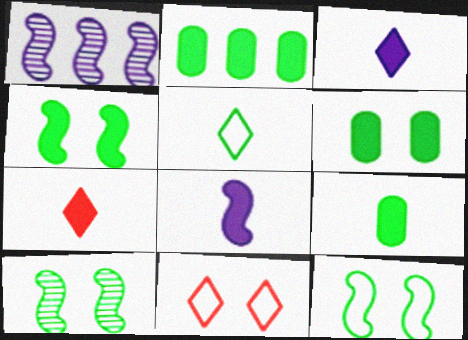[[1, 9, 11], 
[2, 5, 10], 
[2, 6, 9], 
[4, 10, 12], 
[7, 8, 9]]